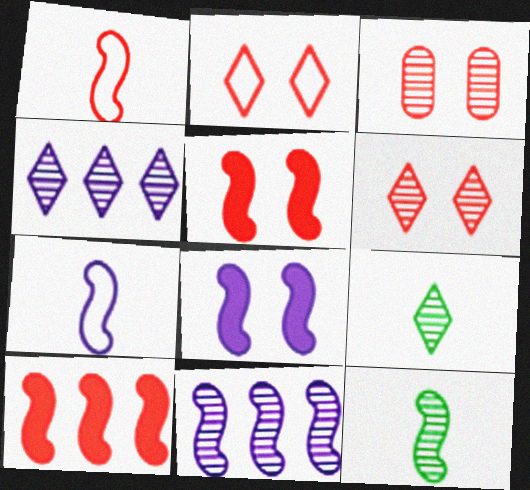[[2, 3, 5], 
[3, 4, 12], 
[3, 9, 11], 
[4, 6, 9], 
[7, 8, 11]]